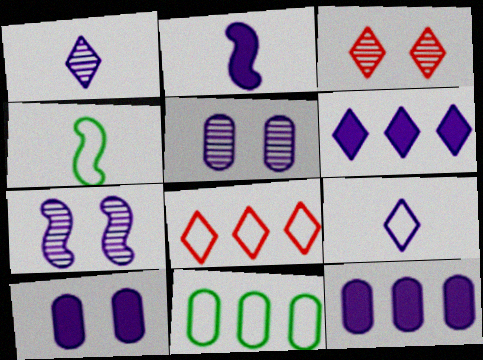[[2, 3, 11], 
[2, 6, 10], 
[3, 4, 12], 
[7, 9, 12]]